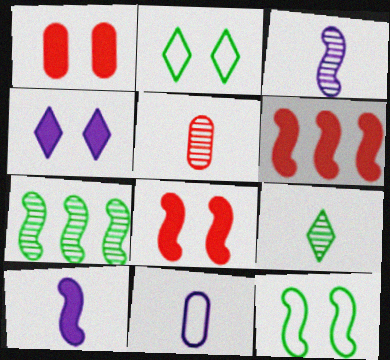[[3, 5, 9], 
[3, 6, 12]]